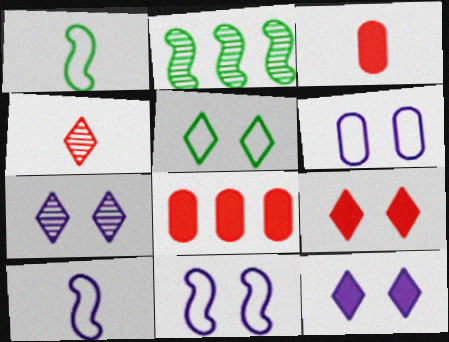[[1, 7, 8], 
[5, 7, 9]]